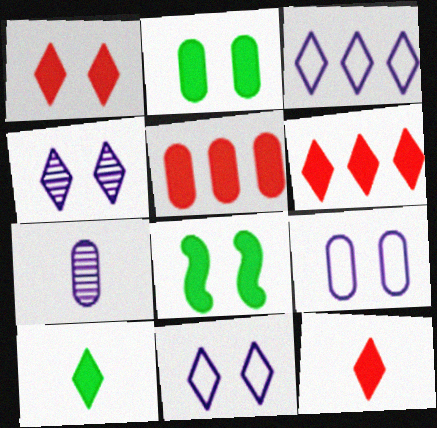[[1, 6, 12]]